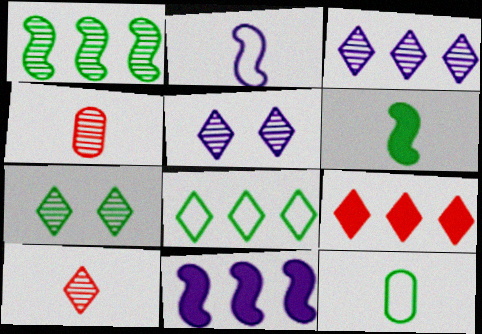[[1, 4, 5], 
[3, 7, 10], 
[3, 8, 9]]